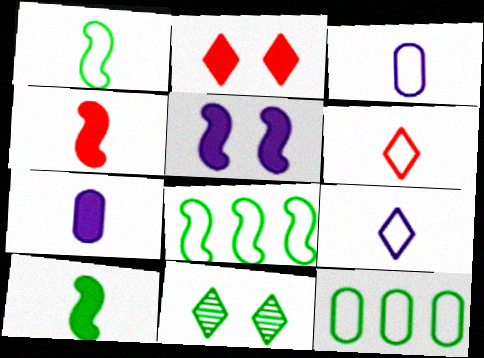[[1, 3, 6], 
[10, 11, 12]]